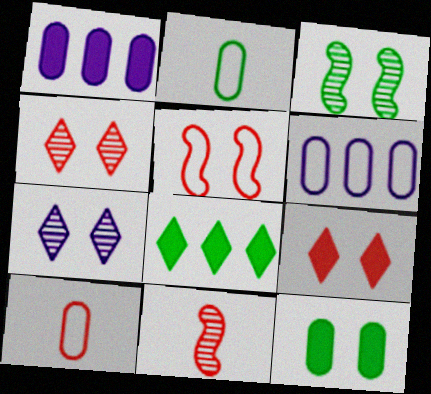[[2, 3, 8], 
[5, 7, 12]]